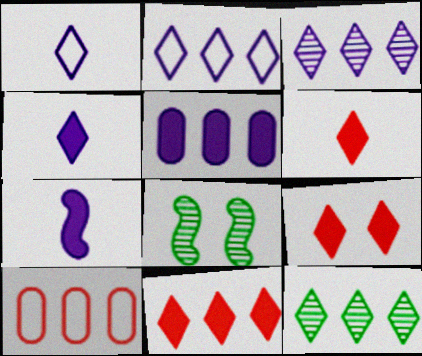[[1, 9, 12], 
[2, 11, 12], 
[4, 8, 10], 
[6, 9, 11]]